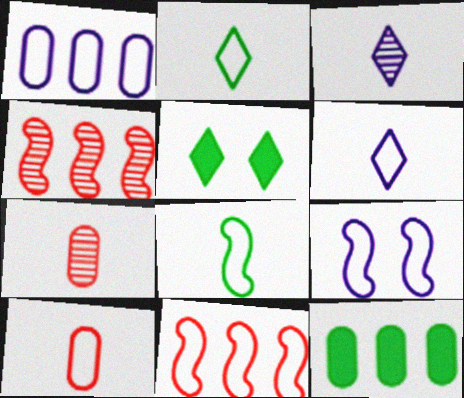[[1, 6, 9], 
[6, 8, 10], 
[8, 9, 11]]